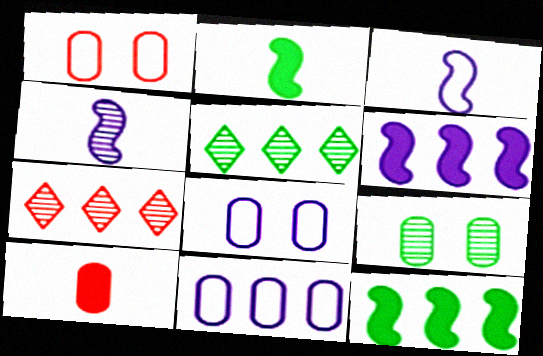[[2, 7, 8], 
[4, 7, 9], 
[7, 11, 12], 
[9, 10, 11]]